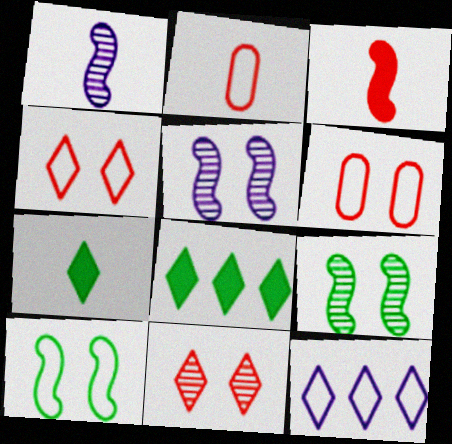[[1, 2, 7], 
[1, 6, 8], 
[2, 5, 8], 
[2, 10, 12], 
[7, 11, 12]]